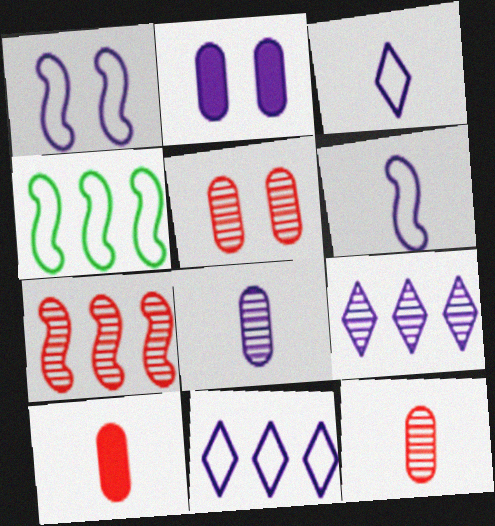[[2, 6, 9]]